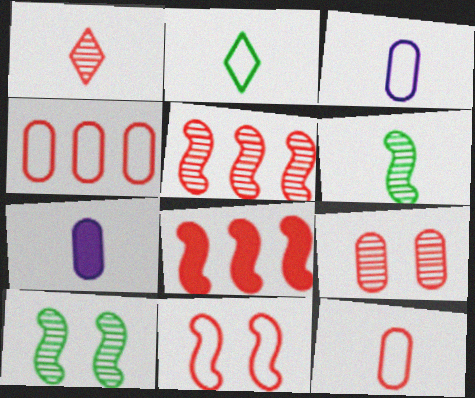[[1, 5, 9]]